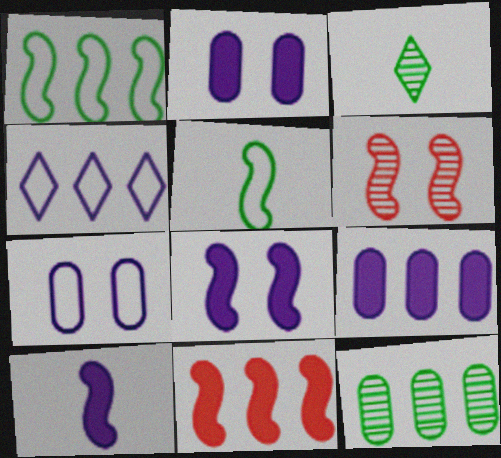[[1, 6, 10], 
[3, 7, 11], 
[4, 11, 12]]